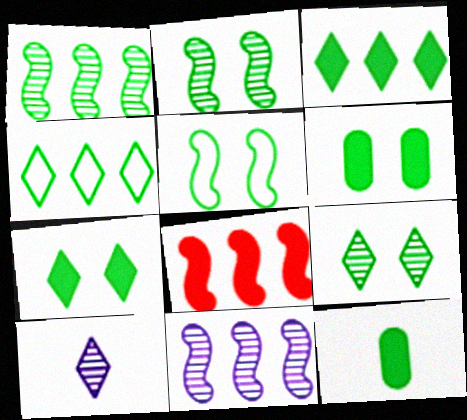[[2, 4, 12], 
[5, 6, 9]]